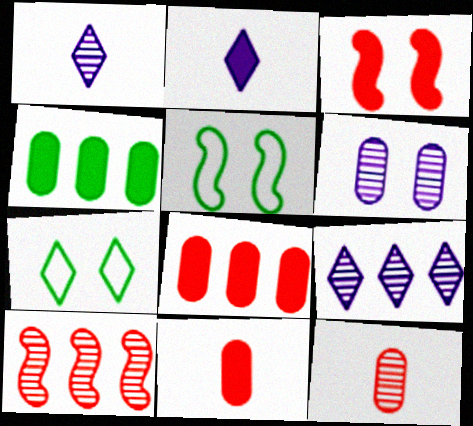[[1, 5, 8], 
[2, 3, 4], 
[3, 6, 7], 
[5, 9, 11]]